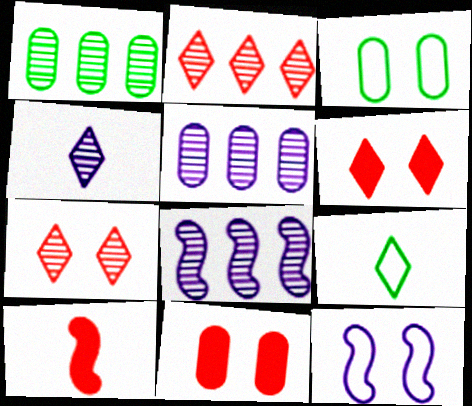[[1, 2, 8], 
[8, 9, 11]]